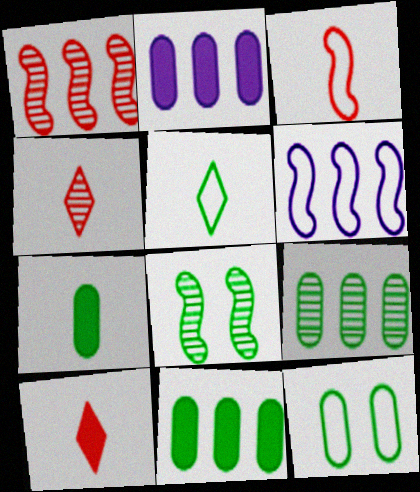[[5, 8, 11], 
[7, 9, 12]]